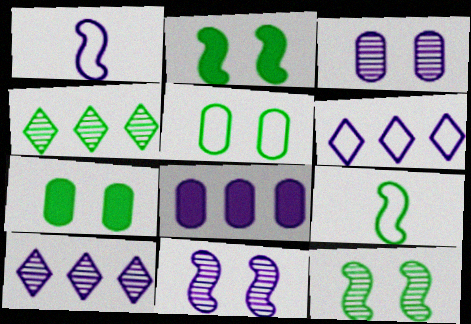[[4, 7, 9]]